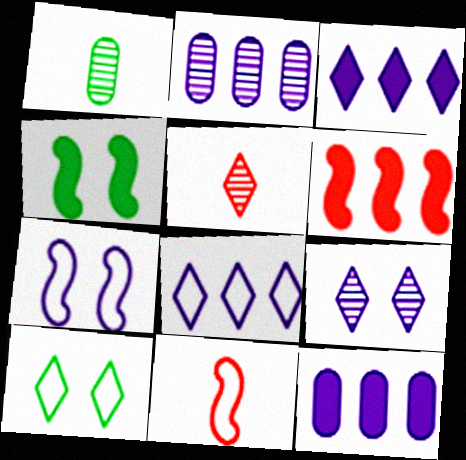[[3, 5, 10]]